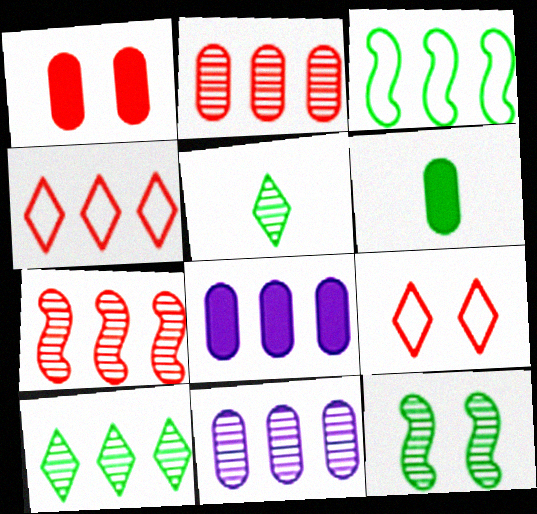[[1, 6, 8], 
[7, 10, 11]]